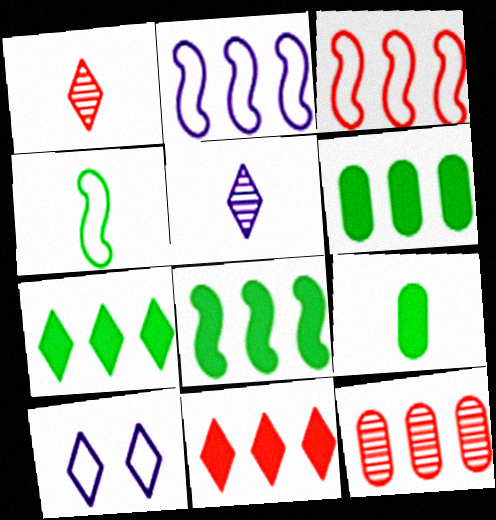[[1, 7, 10], 
[2, 7, 12], 
[3, 11, 12], 
[6, 7, 8]]